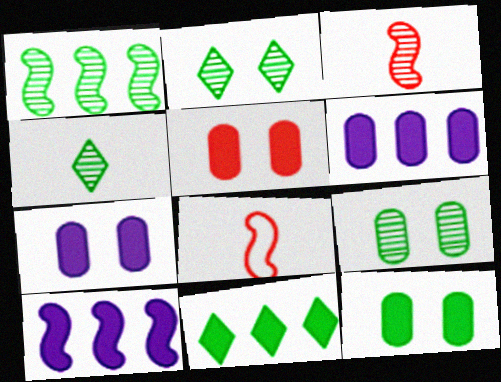[[1, 4, 9], 
[2, 6, 8], 
[5, 7, 12]]